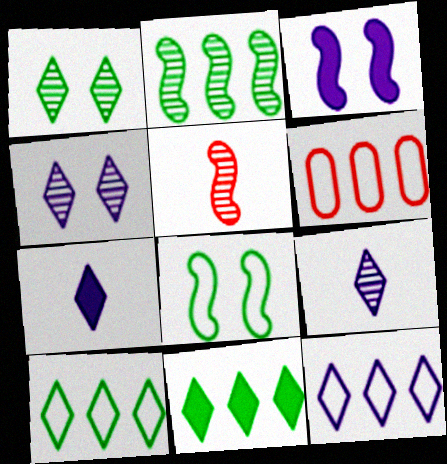[[4, 7, 12]]